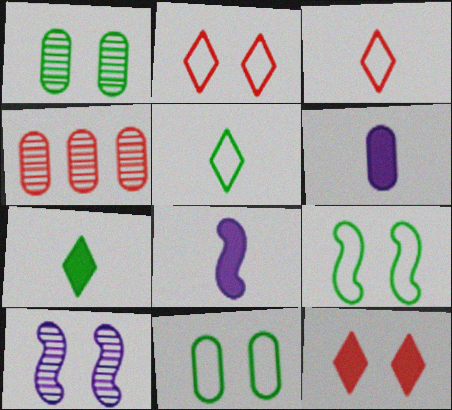[[4, 6, 11], 
[10, 11, 12]]